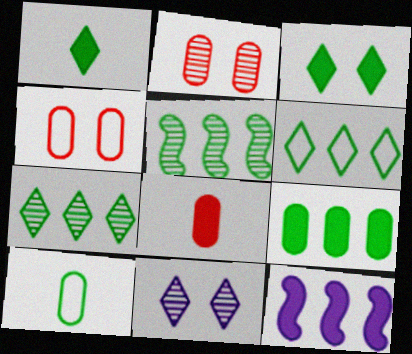[[3, 5, 10], 
[3, 8, 12], 
[5, 6, 9]]